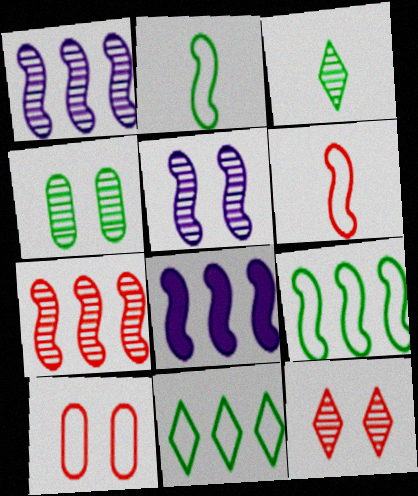[[3, 8, 10], 
[4, 5, 12], 
[7, 8, 9]]